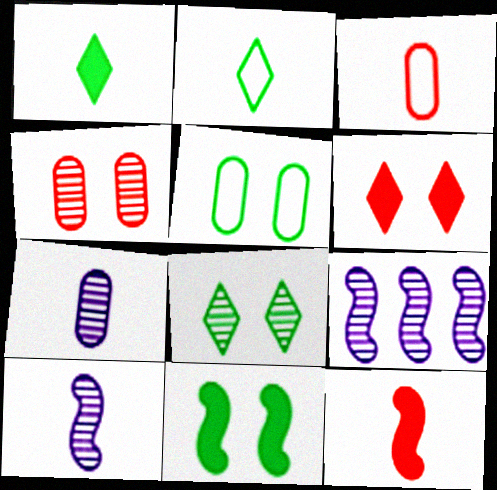[[1, 3, 10], 
[2, 7, 12], 
[5, 8, 11]]